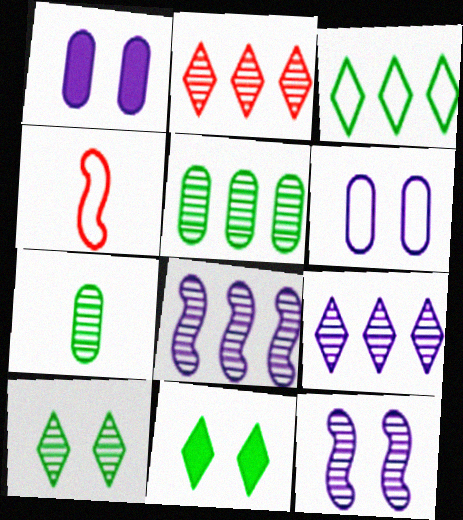[[2, 5, 8], 
[2, 7, 12], 
[3, 4, 6]]